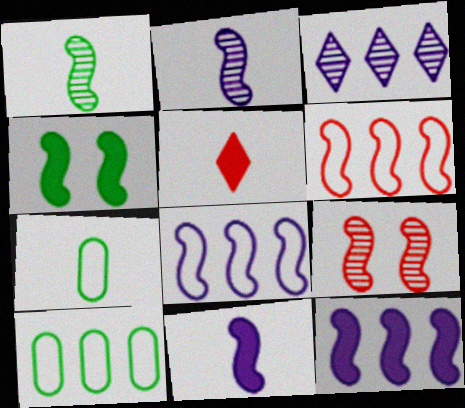[[2, 4, 6], 
[2, 5, 7]]